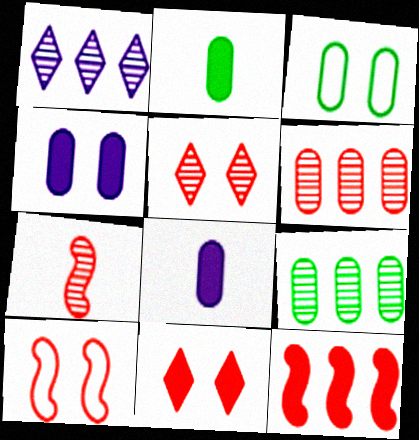[[1, 2, 10], 
[2, 3, 9], 
[3, 6, 8], 
[5, 6, 7], 
[7, 10, 12]]